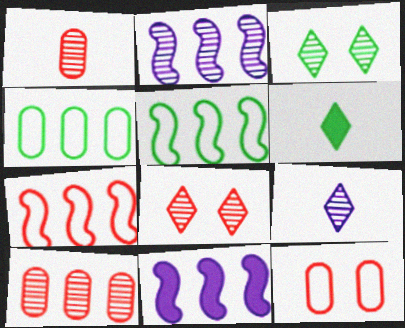[[1, 2, 3], 
[2, 6, 12]]